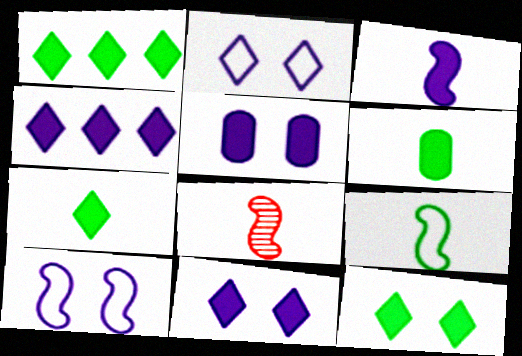[[1, 7, 12], 
[3, 4, 5], 
[3, 8, 9]]